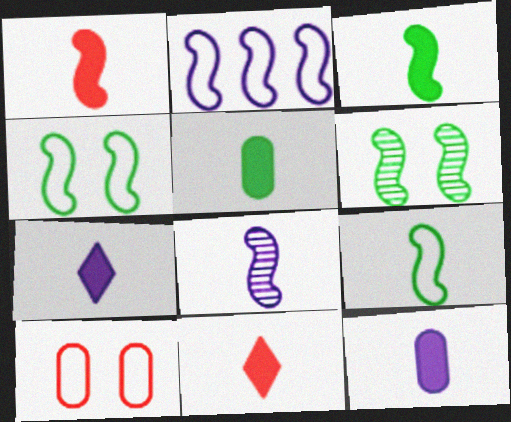[[1, 2, 6], 
[1, 5, 7], 
[1, 8, 9], 
[3, 11, 12]]